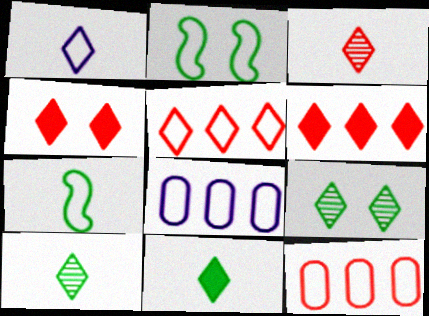[[1, 2, 12], 
[1, 3, 11], 
[1, 6, 9], 
[3, 4, 5]]